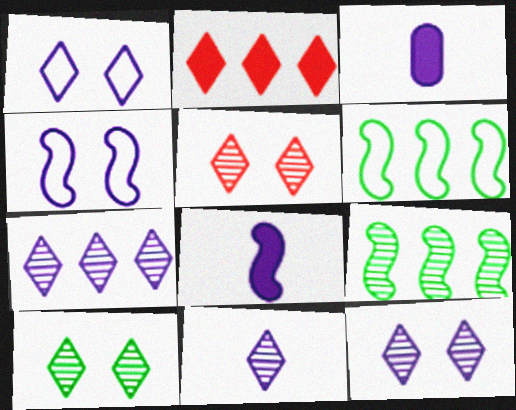[[3, 4, 7], 
[3, 5, 6], 
[5, 10, 12], 
[7, 11, 12]]